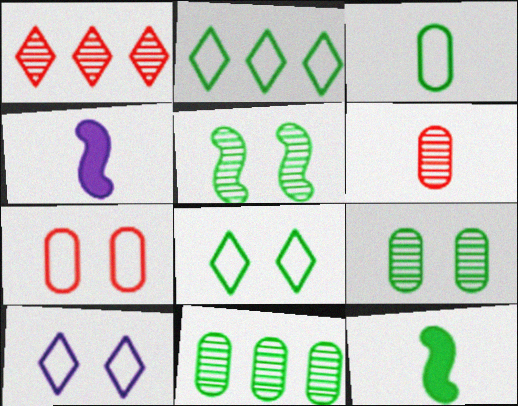[[2, 9, 12], 
[8, 11, 12]]